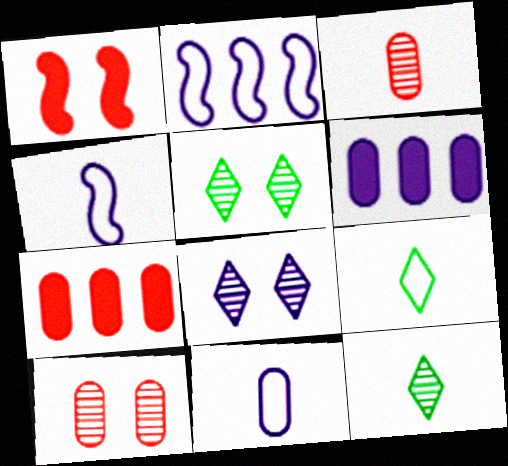[[4, 5, 7], 
[4, 6, 8]]